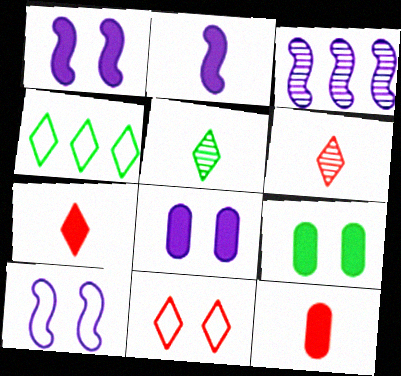[[2, 3, 10]]